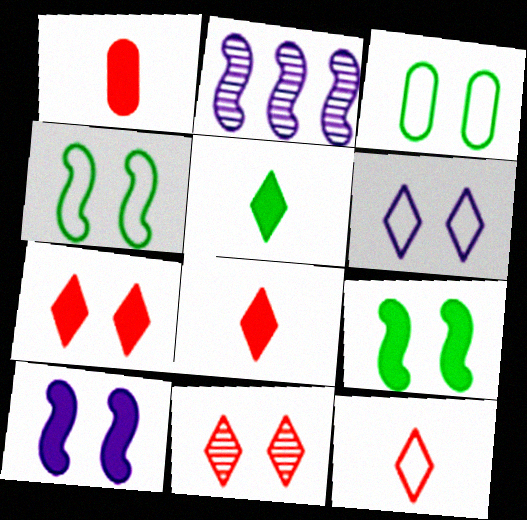[[2, 3, 8], 
[3, 10, 11]]